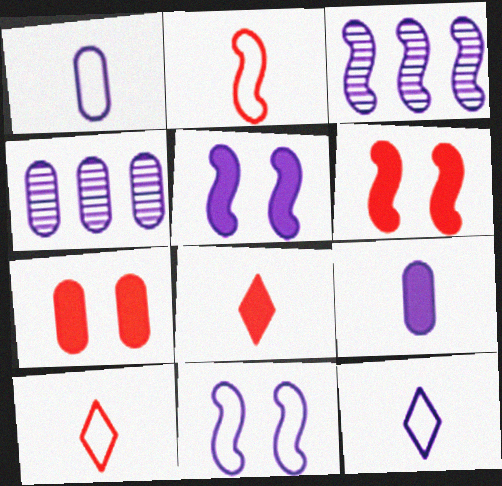[[4, 5, 12]]